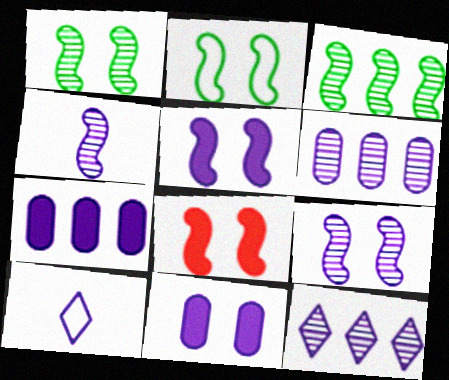[[2, 8, 9], 
[5, 6, 10], 
[7, 9, 10]]